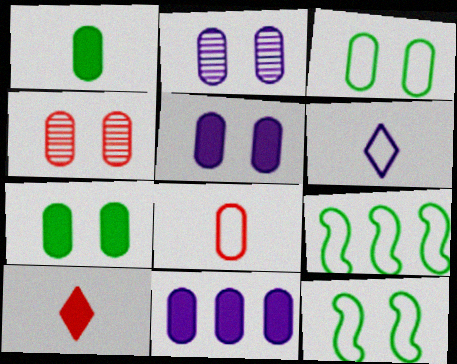[[2, 9, 10], 
[3, 4, 5]]